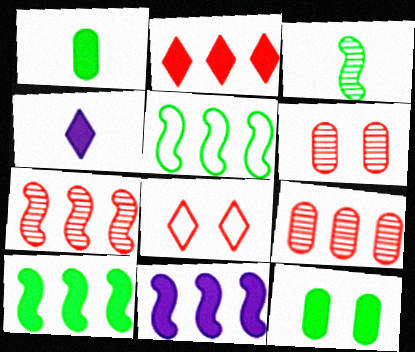[[4, 5, 6], 
[5, 7, 11]]